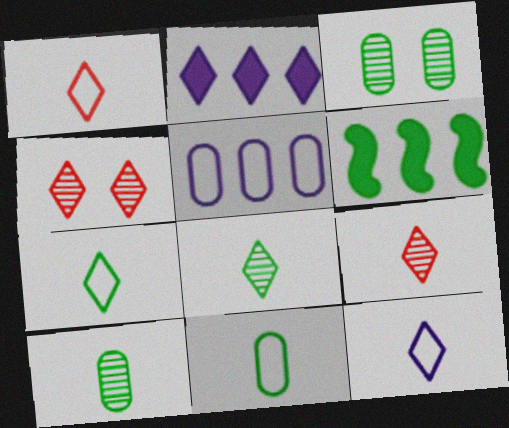[[1, 7, 12], 
[2, 4, 7], 
[3, 6, 7]]